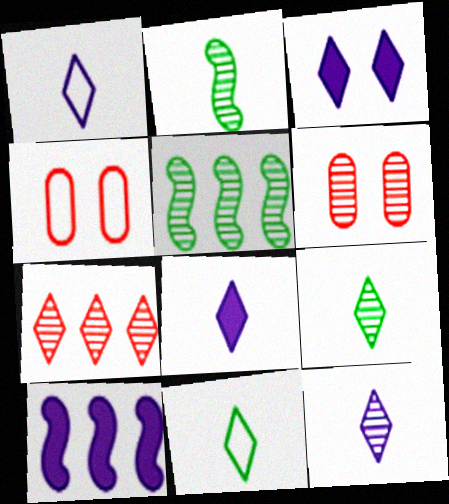[[1, 8, 12], 
[3, 7, 11], 
[4, 5, 8], 
[4, 9, 10], 
[5, 6, 12], 
[6, 10, 11]]